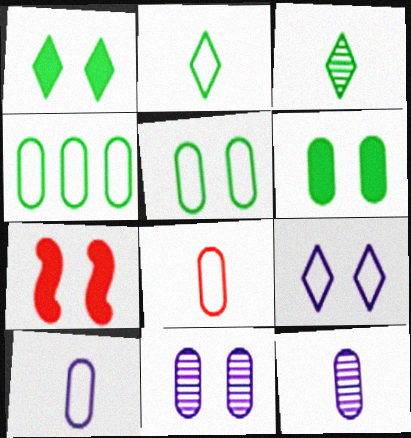[]